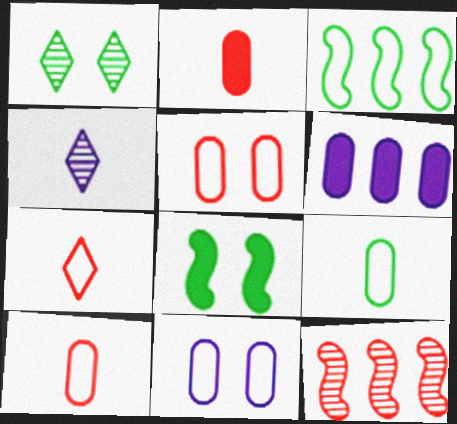[[3, 7, 11]]